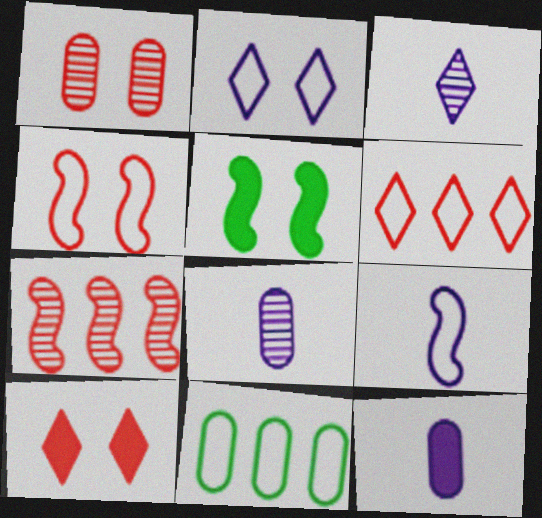[[1, 2, 5], 
[1, 4, 10], 
[1, 11, 12], 
[3, 9, 12], 
[5, 6, 8], 
[5, 7, 9]]